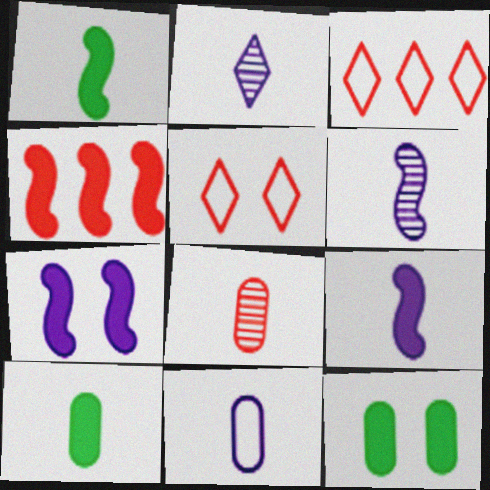[[1, 4, 7], 
[2, 9, 11], 
[3, 6, 12], 
[4, 5, 8], 
[8, 10, 11]]